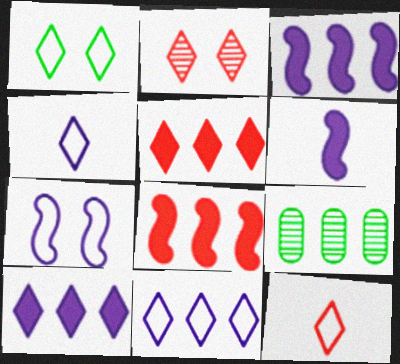[[1, 11, 12], 
[2, 5, 12], 
[8, 9, 11]]